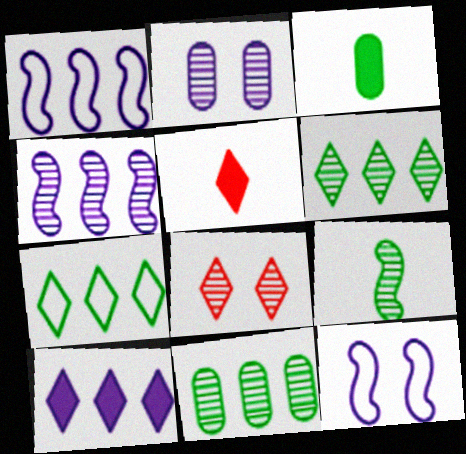[[1, 3, 8], 
[5, 11, 12]]